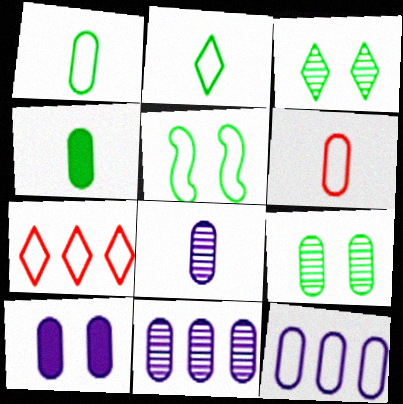[[4, 6, 8], 
[8, 10, 12]]